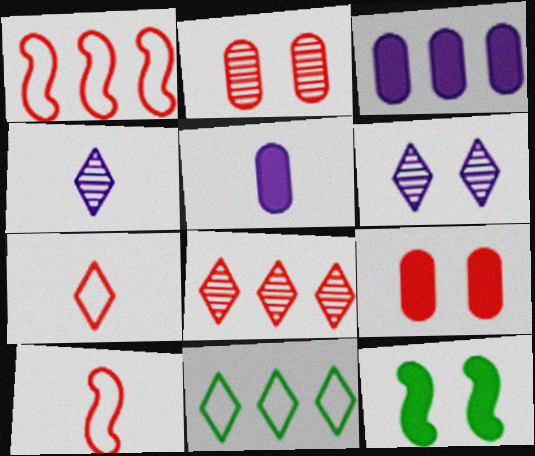[[8, 9, 10]]